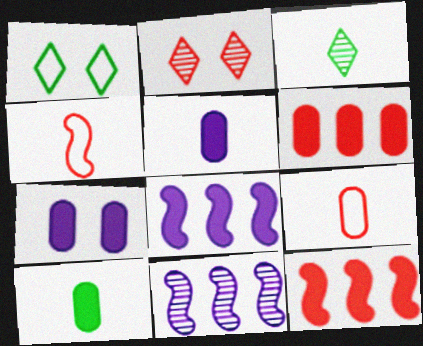[[2, 4, 6], 
[2, 9, 12], 
[3, 4, 5], 
[6, 7, 10]]